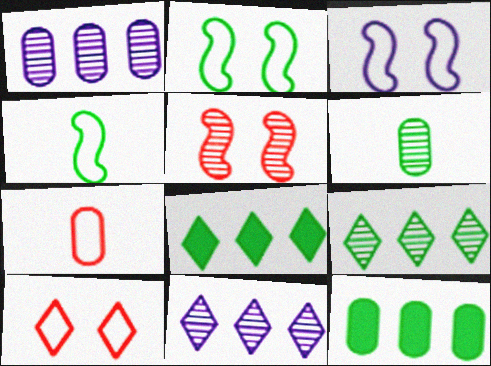[[2, 6, 8], 
[5, 6, 11]]